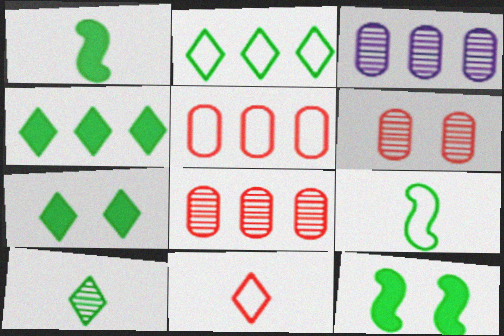[[2, 7, 10], 
[3, 11, 12]]